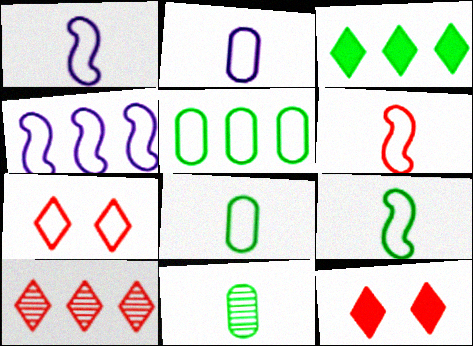[[1, 5, 7], 
[1, 6, 9], 
[4, 7, 8], 
[4, 11, 12]]